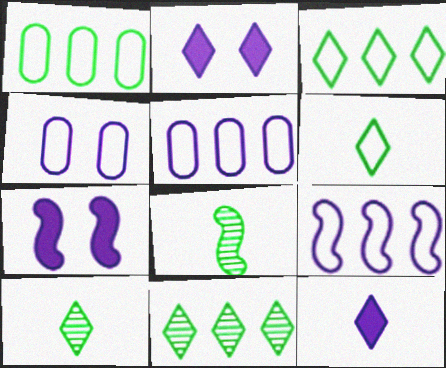[]